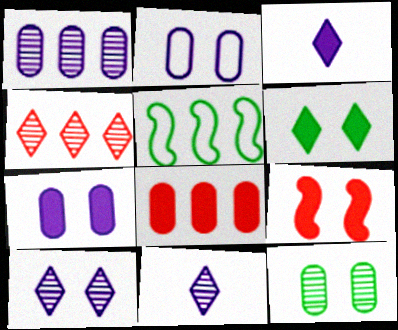[[6, 7, 9]]